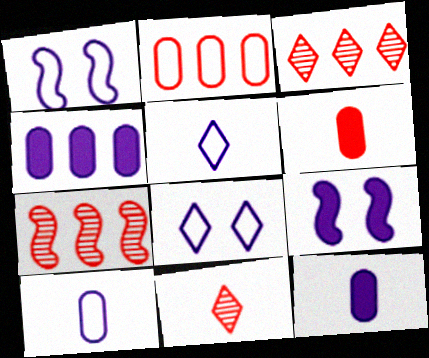[]